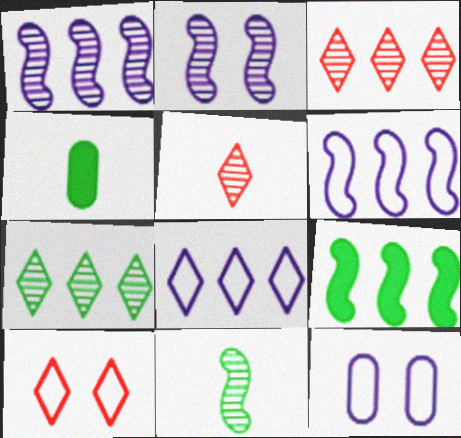[[1, 4, 10], 
[5, 9, 12]]